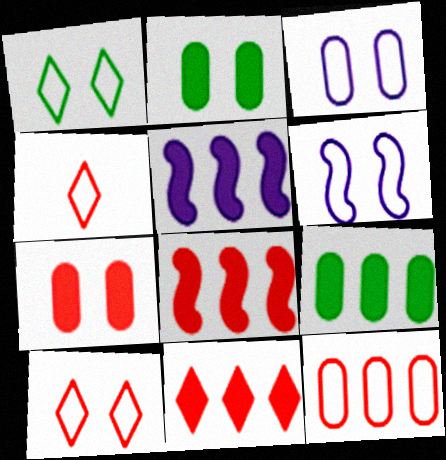[[5, 9, 11]]